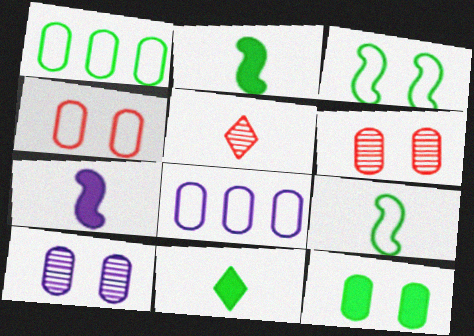[[4, 10, 12]]